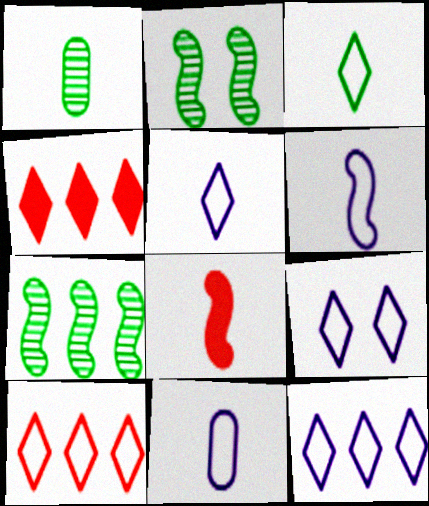[[1, 5, 8], 
[2, 4, 11], 
[3, 9, 10], 
[5, 6, 11], 
[5, 9, 12]]